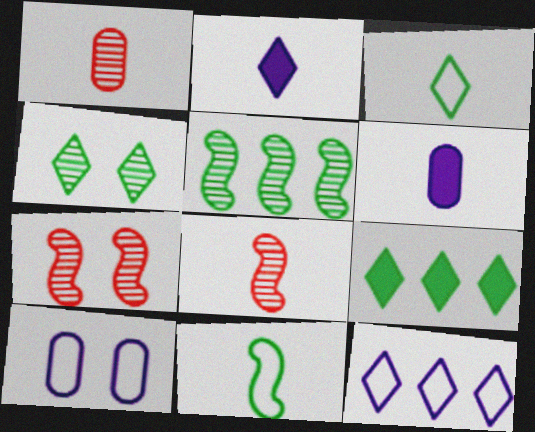[[1, 2, 11], 
[3, 4, 9], 
[3, 6, 8], 
[8, 9, 10]]